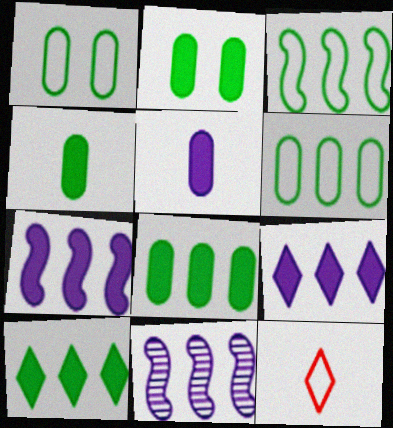[[2, 4, 8], 
[2, 11, 12]]